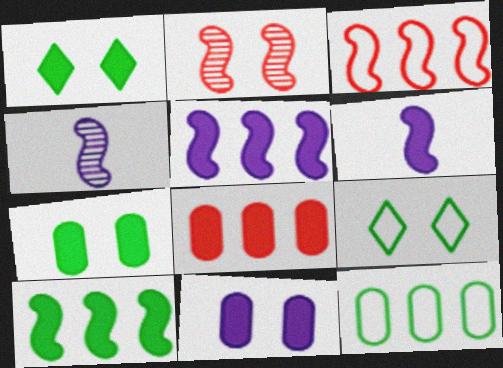[[1, 6, 8], 
[2, 9, 11], 
[4, 8, 9]]